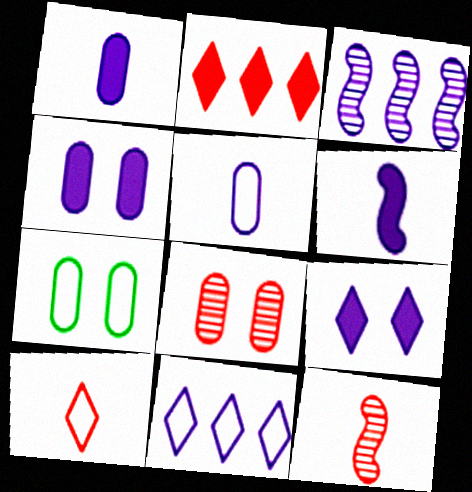[[3, 5, 9], 
[4, 7, 8]]